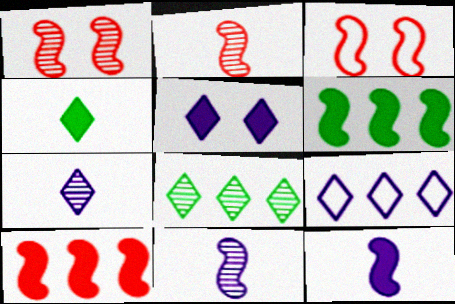[[2, 3, 10], 
[3, 6, 11], 
[5, 7, 9]]